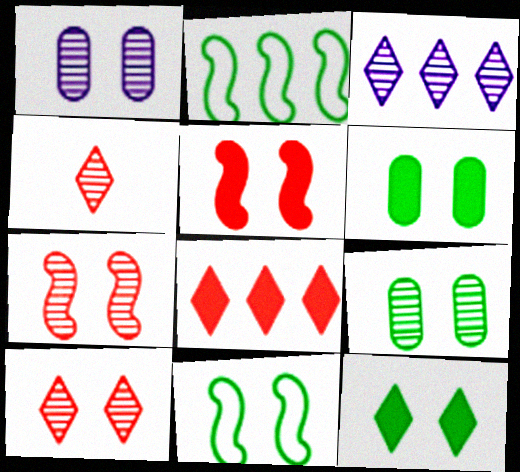[[9, 11, 12]]